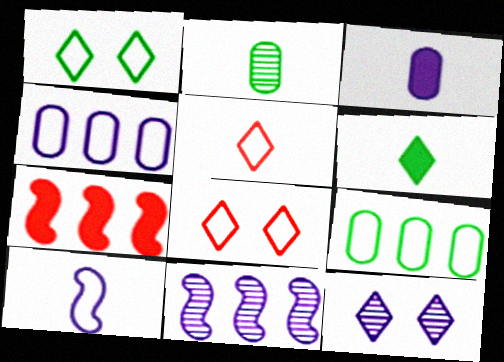[[8, 9, 10]]